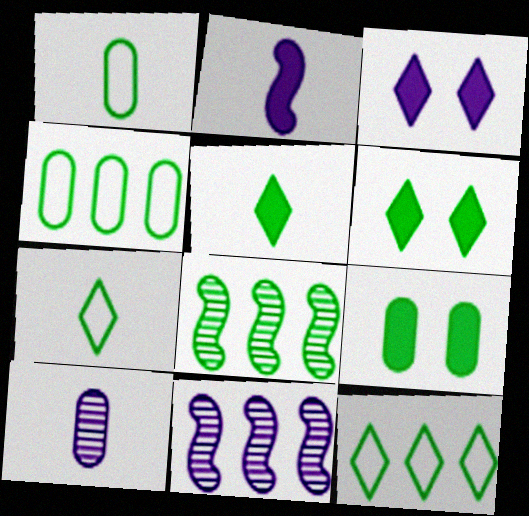[[1, 6, 8], 
[7, 8, 9]]